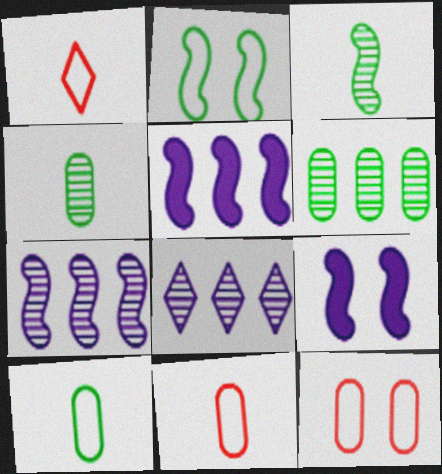[[1, 6, 9]]